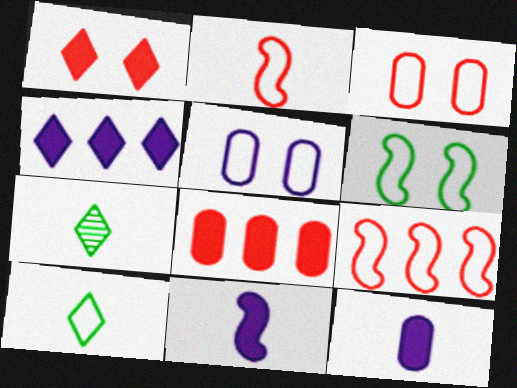[[2, 7, 12], 
[5, 9, 10]]